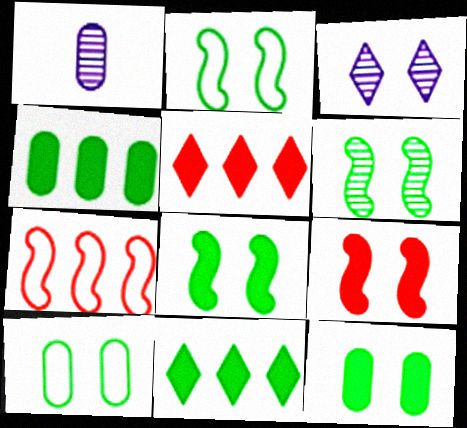[[1, 2, 5], 
[2, 6, 8], 
[3, 9, 10]]